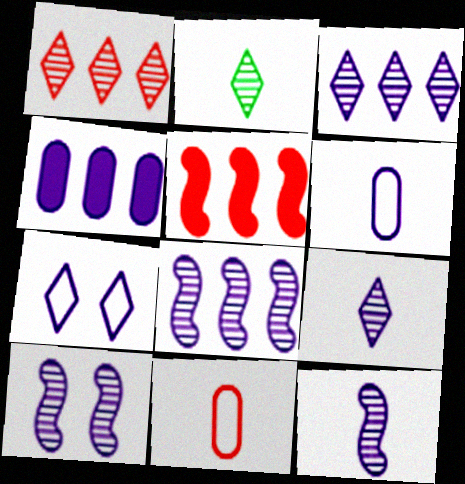[[4, 7, 12], 
[8, 10, 12]]